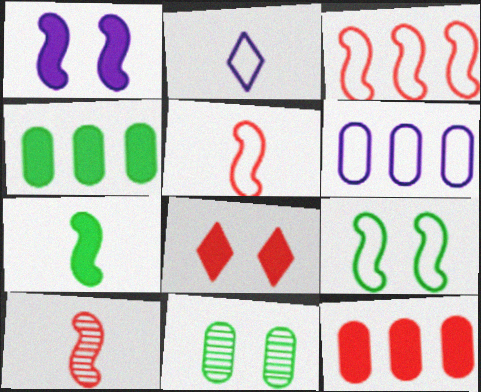[]